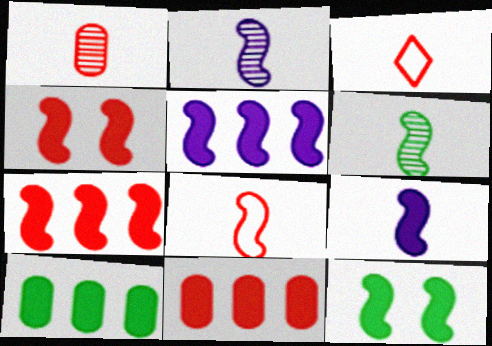[[6, 8, 9], 
[7, 9, 12]]